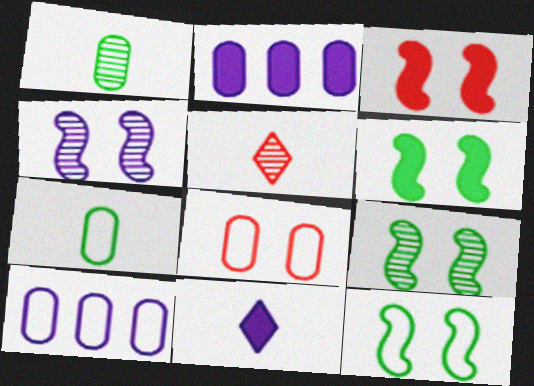[[1, 2, 8], 
[2, 5, 12], 
[3, 4, 12], 
[4, 10, 11], 
[5, 6, 10], 
[6, 9, 12], 
[7, 8, 10]]